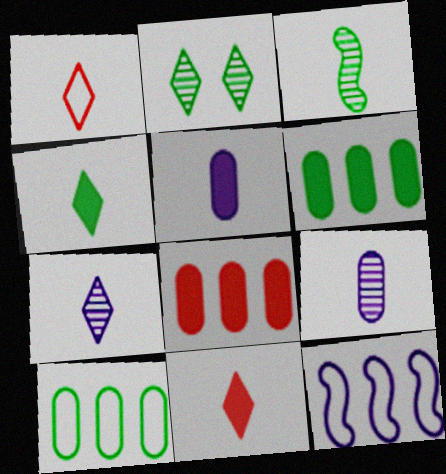[[1, 3, 5], 
[1, 4, 7]]